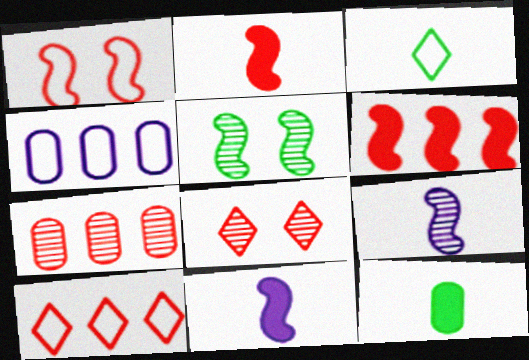[[1, 3, 4], 
[6, 7, 10]]